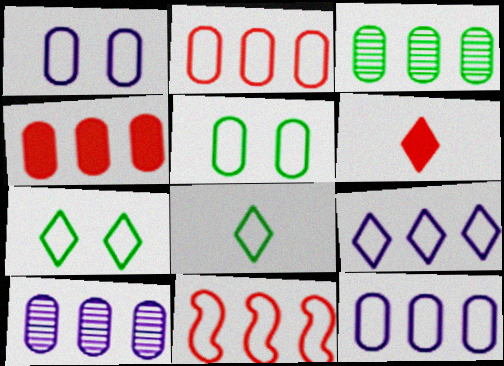[[1, 8, 11], 
[3, 4, 12]]